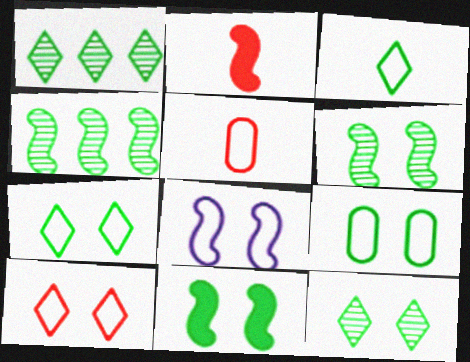[[2, 4, 8], 
[8, 9, 10], 
[9, 11, 12]]